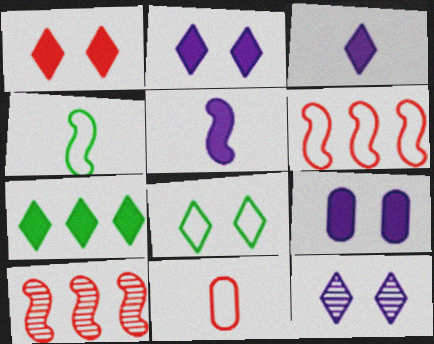[[1, 3, 7], 
[1, 8, 12], 
[1, 10, 11]]